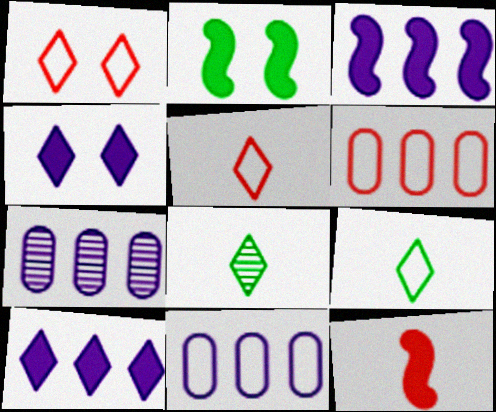[[1, 8, 10], 
[2, 3, 12], 
[2, 5, 7]]